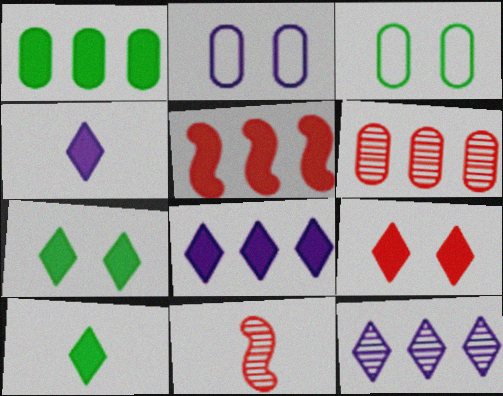[[1, 5, 8], 
[3, 8, 11], 
[8, 9, 10]]